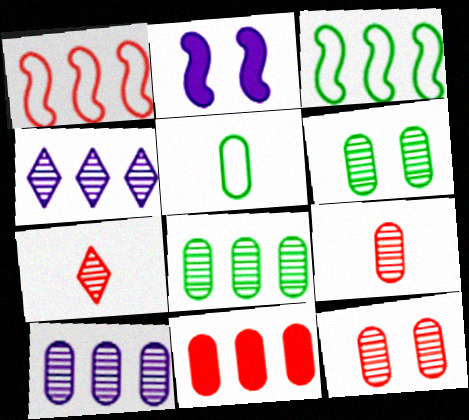[[3, 4, 11], 
[6, 9, 10]]